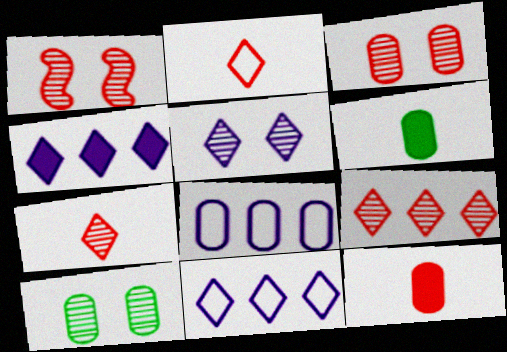[[1, 5, 10], 
[1, 6, 11], 
[3, 6, 8], 
[8, 10, 12]]